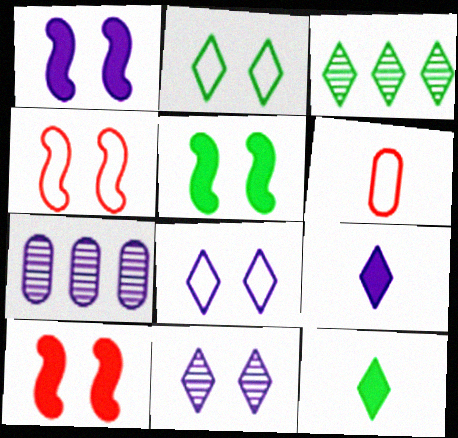[[1, 3, 6], 
[1, 5, 10], 
[2, 3, 12], 
[4, 7, 12]]